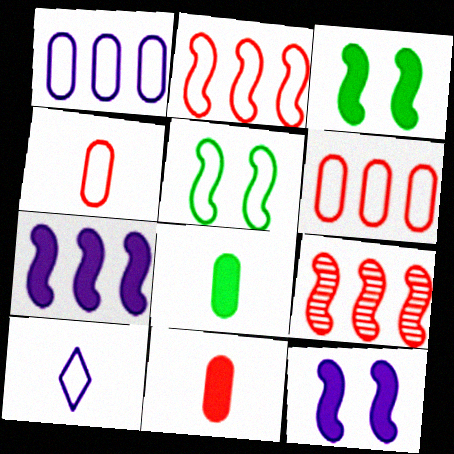[[5, 6, 10]]